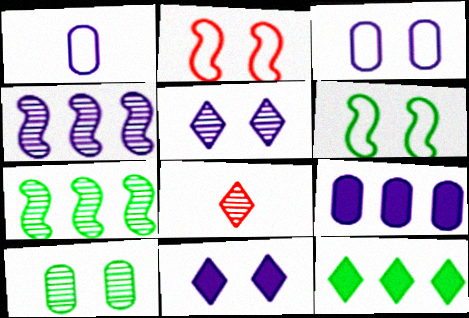[[1, 4, 11], 
[2, 10, 11], 
[4, 8, 10], 
[6, 8, 9]]